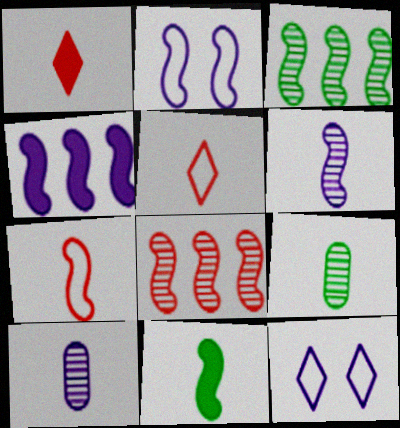[[2, 4, 6], 
[2, 8, 11], 
[4, 10, 12], 
[5, 10, 11], 
[6, 7, 11]]